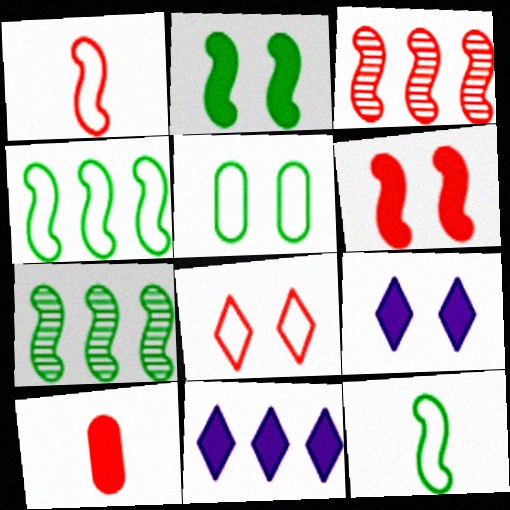[[1, 3, 6], 
[2, 7, 12], 
[2, 10, 11], 
[3, 8, 10]]